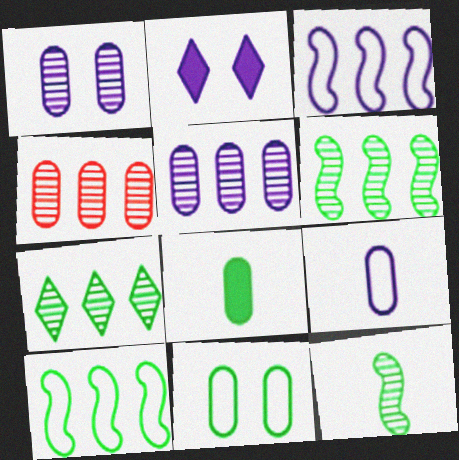[]